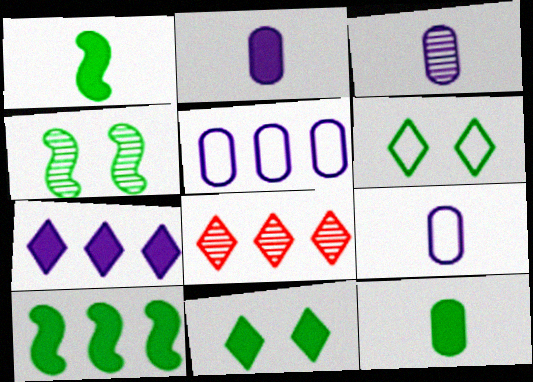[[2, 3, 9], 
[3, 4, 8], 
[5, 8, 10], 
[10, 11, 12]]